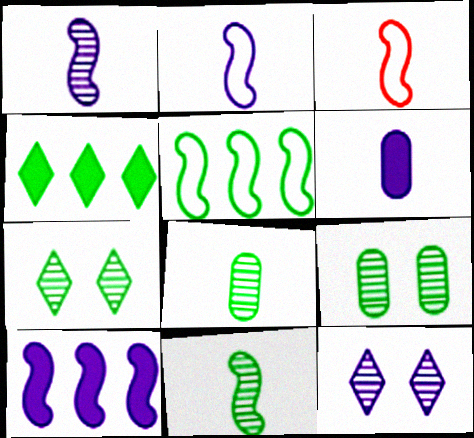[]